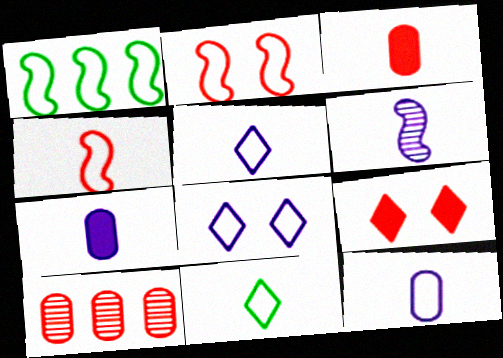[[3, 6, 11], 
[4, 9, 10], 
[4, 11, 12], 
[5, 6, 7]]